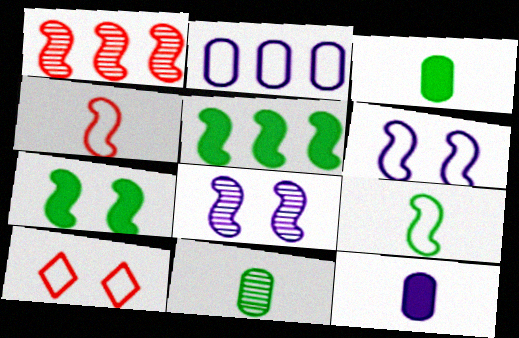[[2, 9, 10], 
[4, 5, 8]]